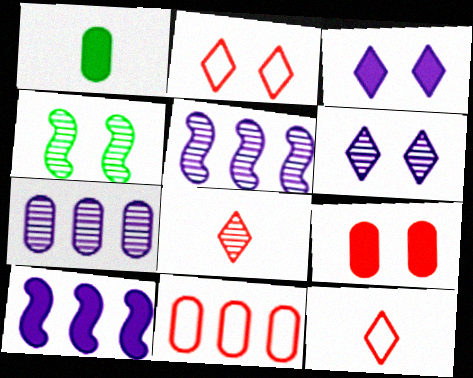[[1, 2, 5], 
[4, 7, 8]]